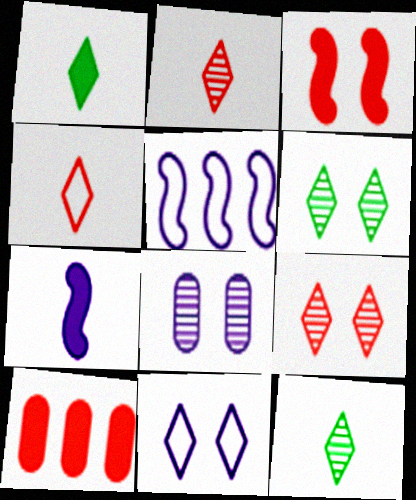[]